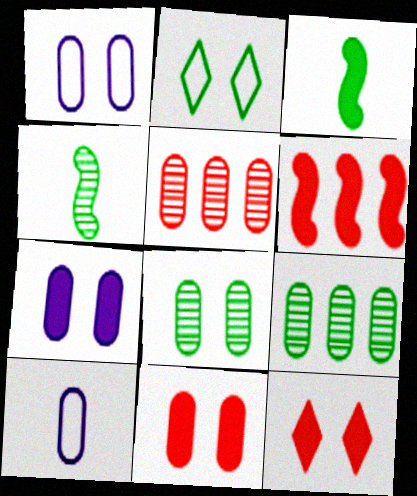[[1, 8, 11], 
[2, 3, 9], 
[9, 10, 11]]